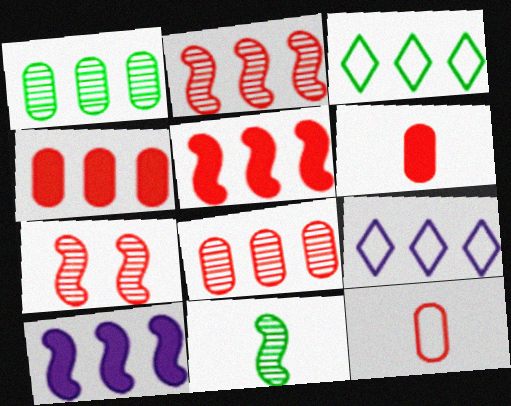[[1, 5, 9], 
[3, 8, 10]]